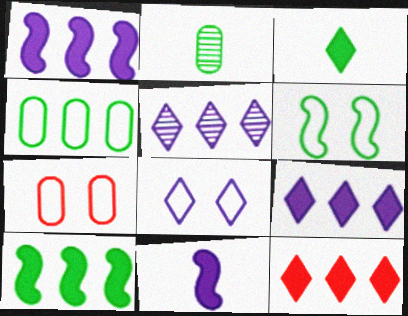[[6, 7, 8]]